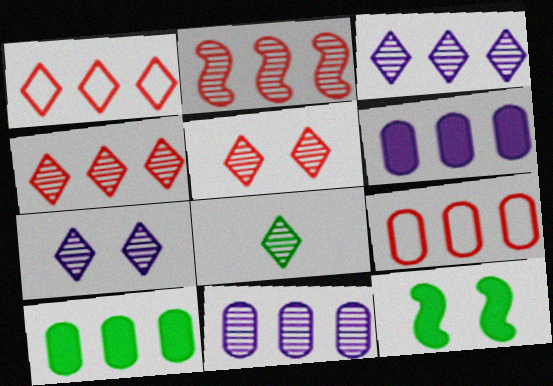[[3, 5, 8], 
[4, 7, 8], 
[9, 10, 11]]